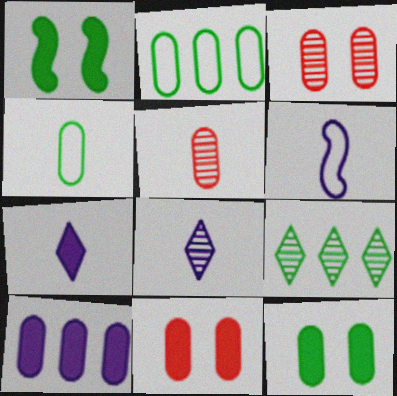[[1, 4, 9], 
[3, 4, 10], 
[6, 9, 11]]